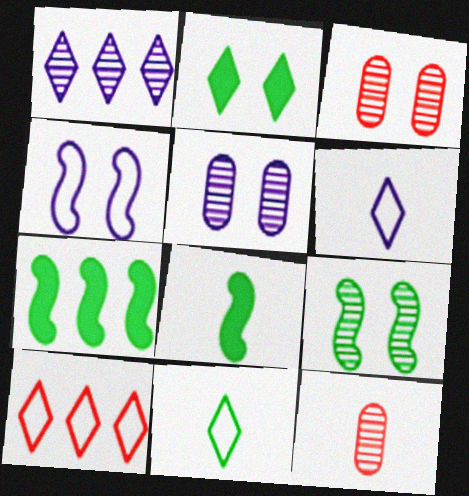[[1, 9, 12], 
[2, 3, 4], 
[3, 6, 7], 
[5, 8, 10], 
[6, 8, 12]]